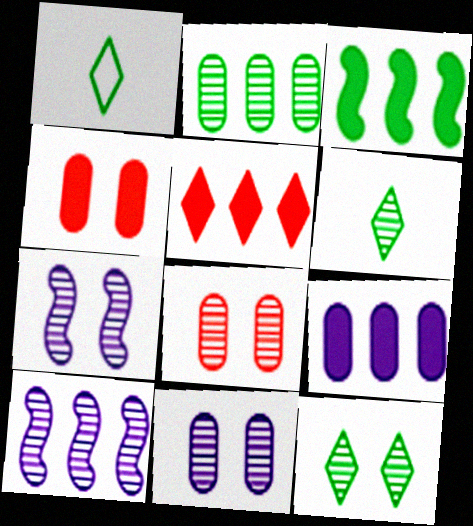[[1, 4, 10], 
[3, 5, 9], 
[6, 8, 10], 
[7, 8, 12]]